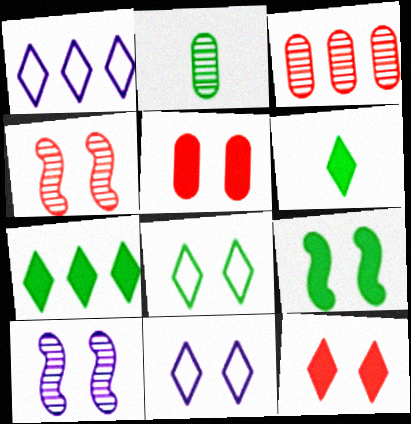[[5, 8, 10]]